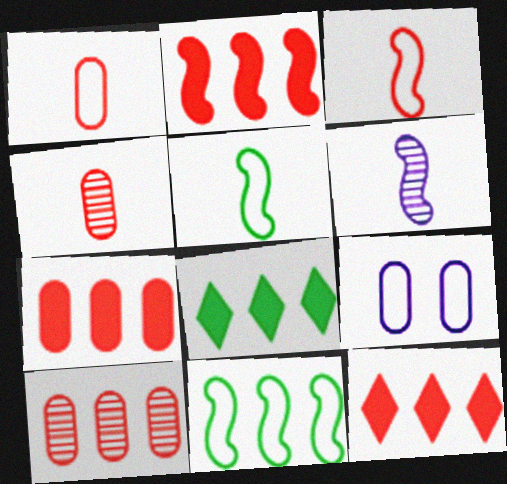[[2, 7, 12]]